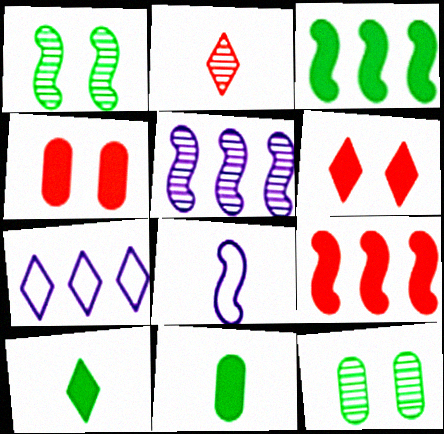[[1, 8, 9], 
[2, 5, 12], 
[2, 8, 11]]